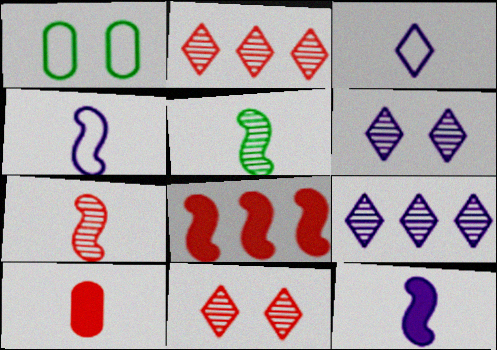[[1, 2, 12], 
[3, 5, 10]]